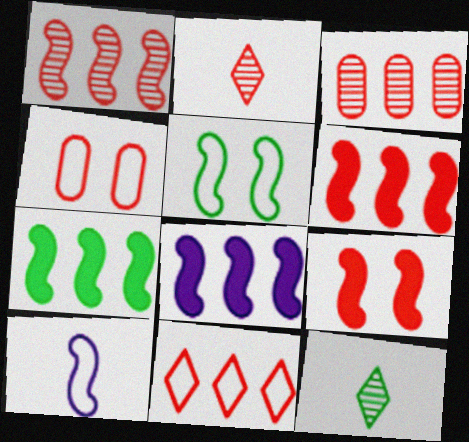[[2, 4, 6], 
[3, 6, 11], 
[4, 8, 12], 
[6, 7, 8]]